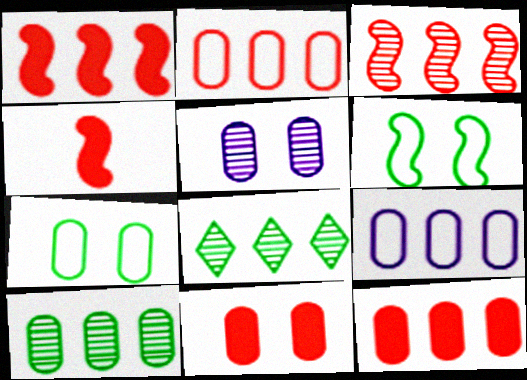[[1, 8, 9], 
[5, 7, 11], 
[9, 10, 12]]